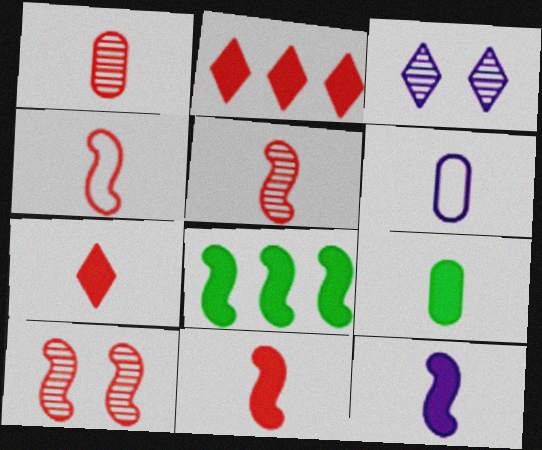[[1, 4, 7], 
[1, 6, 9], 
[4, 5, 11], 
[7, 9, 12]]